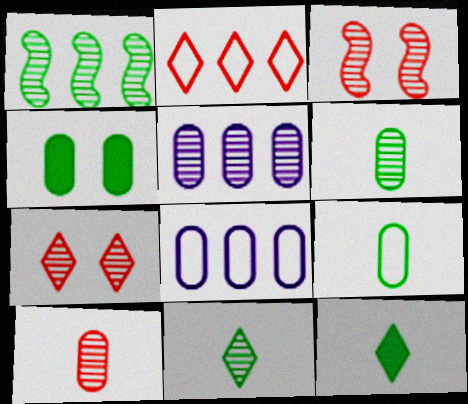[[3, 5, 11], 
[3, 8, 12], 
[4, 8, 10]]